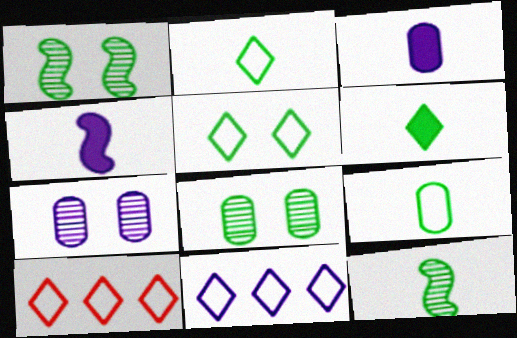[[1, 3, 10], 
[4, 7, 11], 
[4, 8, 10], 
[6, 9, 12]]